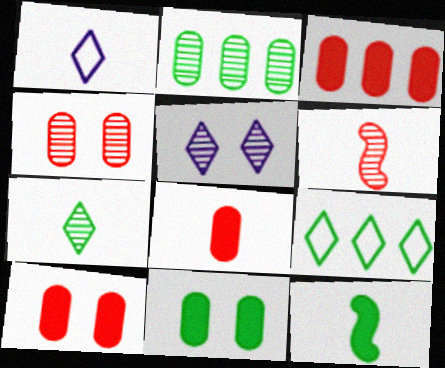[[2, 5, 6], 
[3, 8, 10]]